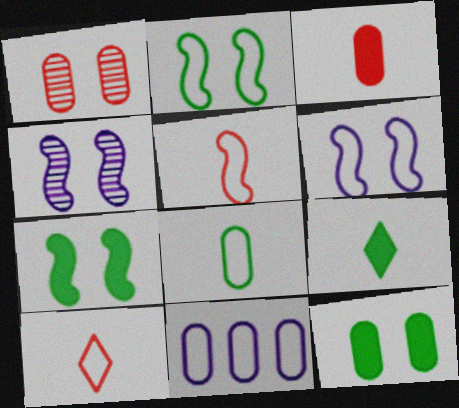[[2, 10, 11]]